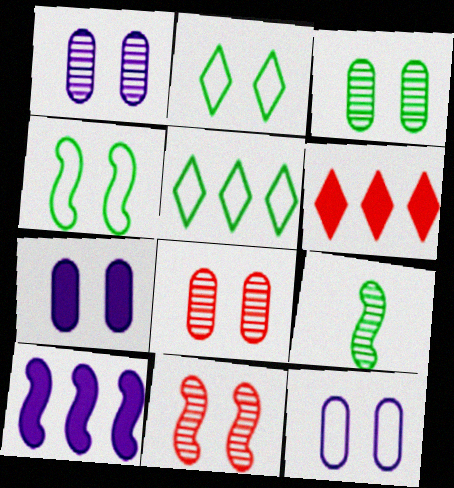[[1, 3, 8], 
[1, 7, 12], 
[2, 7, 11], 
[6, 9, 12]]